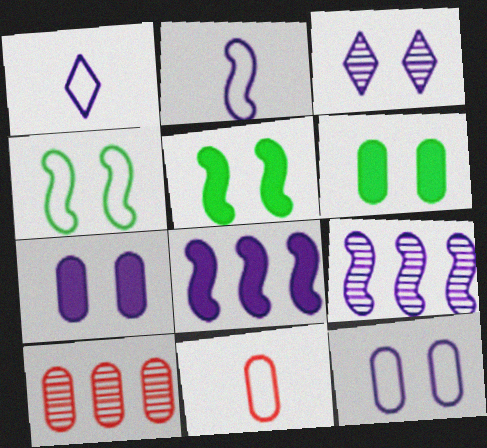[[1, 5, 10], 
[1, 7, 9]]